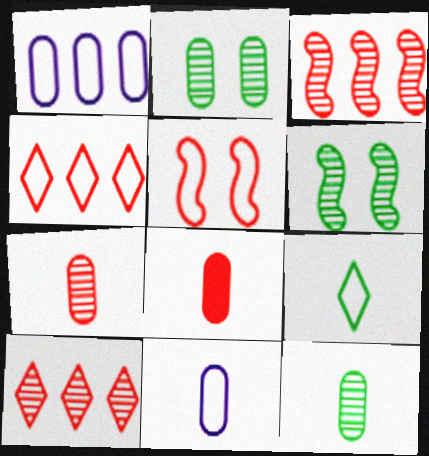[[1, 2, 8], 
[1, 5, 9], 
[5, 8, 10], 
[8, 11, 12]]